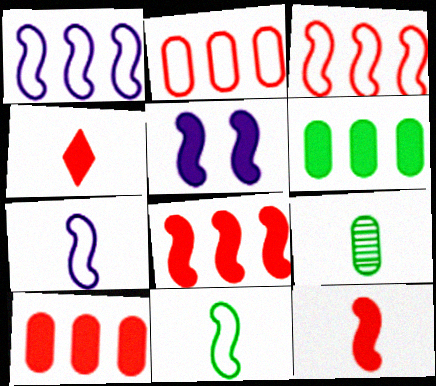[[4, 5, 6], 
[4, 7, 9]]